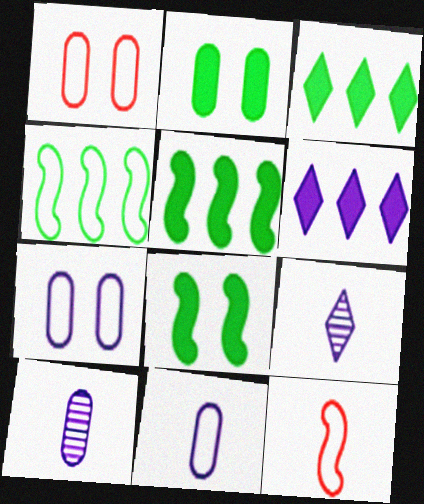[[1, 5, 9]]